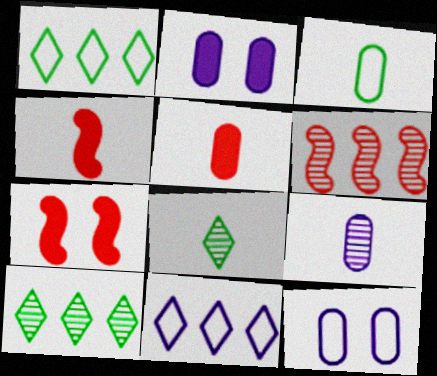[[1, 7, 9], 
[3, 5, 9], 
[4, 10, 12]]